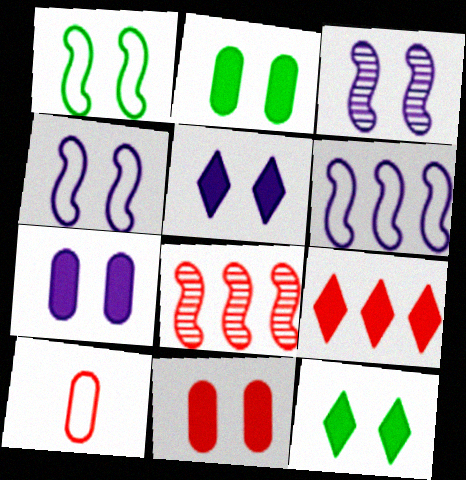[[2, 7, 11]]